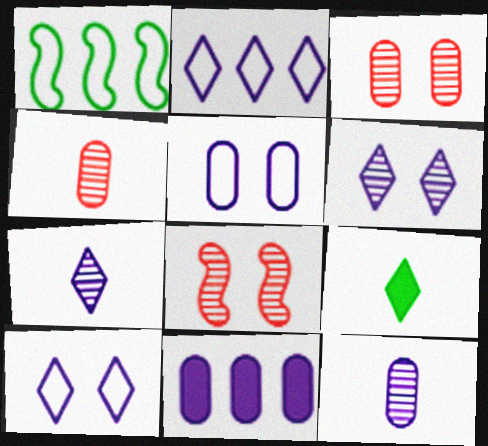[[5, 11, 12]]